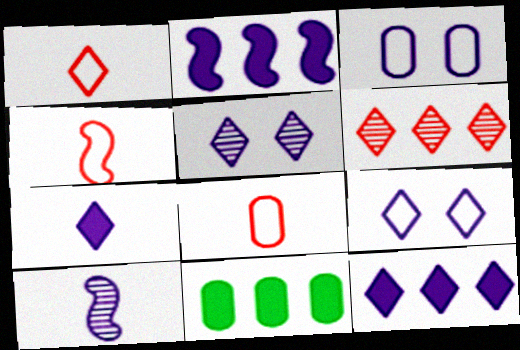[[1, 4, 8], 
[3, 10, 12], 
[4, 5, 11]]